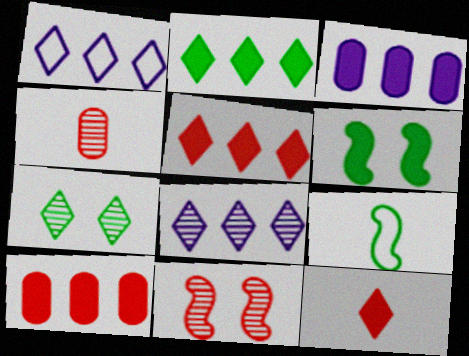[[1, 4, 6], 
[1, 7, 12], 
[3, 6, 12]]